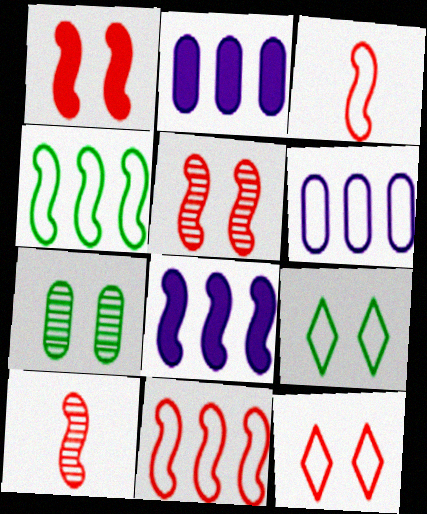[[1, 10, 11], 
[2, 9, 10], 
[3, 6, 9]]